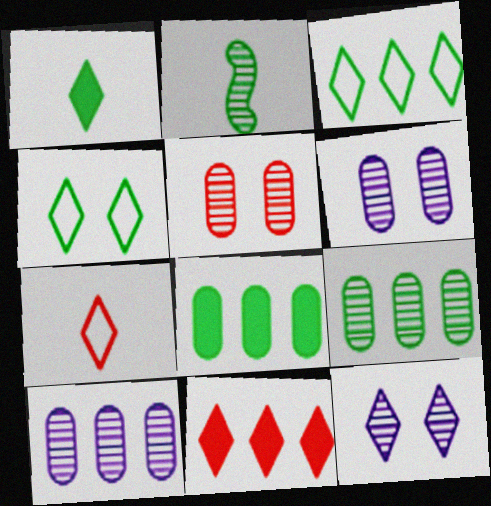[[2, 4, 8]]